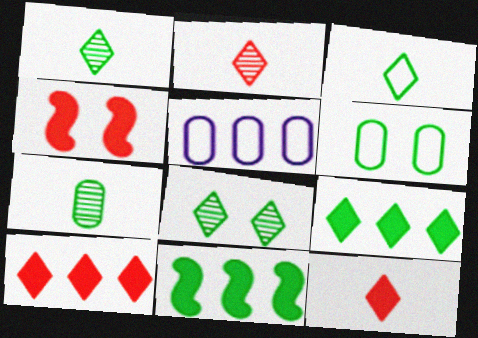[[1, 4, 5], 
[1, 6, 11], 
[3, 8, 9]]